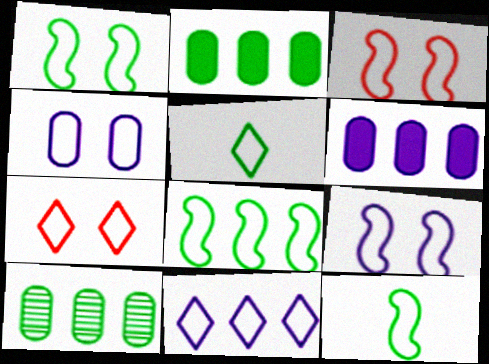[[1, 3, 9], 
[1, 4, 7], 
[1, 8, 12], 
[5, 7, 11]]